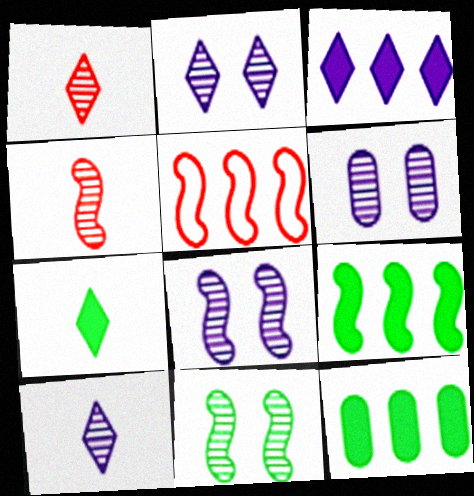[[2, 6, 8], 
[5, 6, 7]]